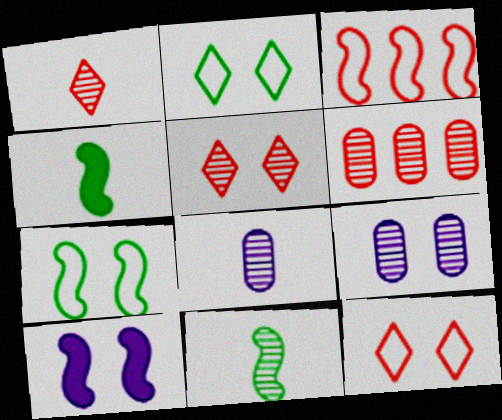[[1, 8, 11], 
[3, 10, 11]]